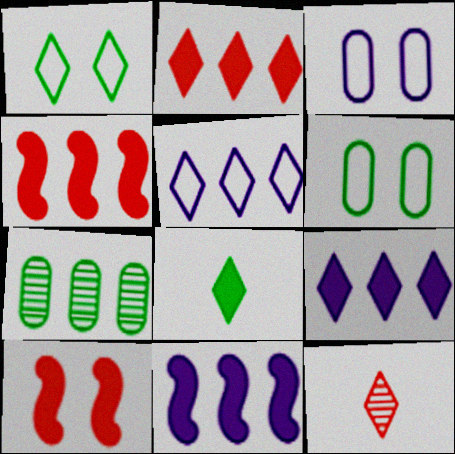[[1, 9, 12], 
[4, 5, 7], 
[6, 11, 12]]